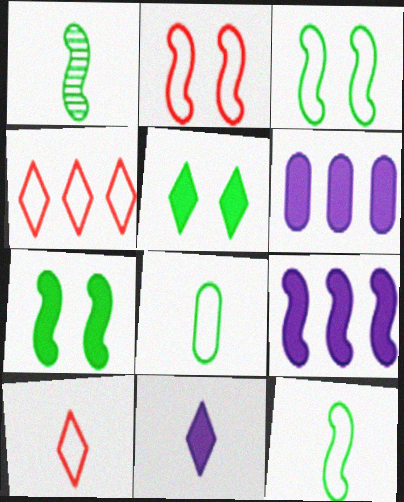[[1, 2, 9]]